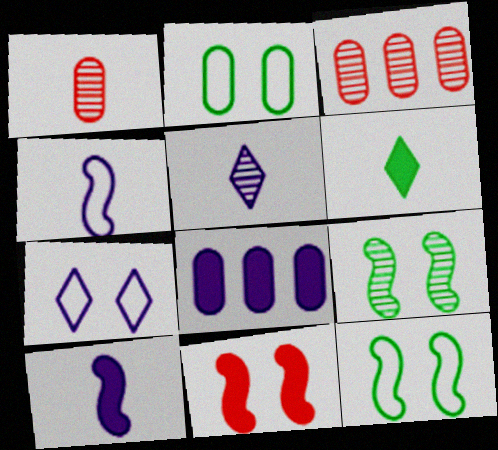[[1, 2, 8], 
[1, 4, 6], 
[3, 5, 9], 
[6, 8, 11]]